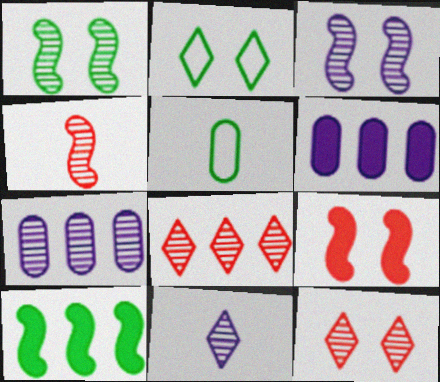[[2, 4, 6], 
[3, 7, 11]]